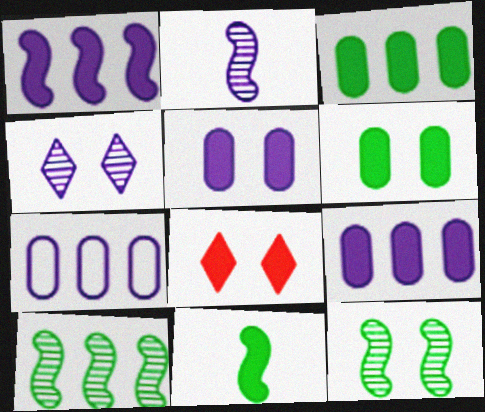[[8, 9, 11]]